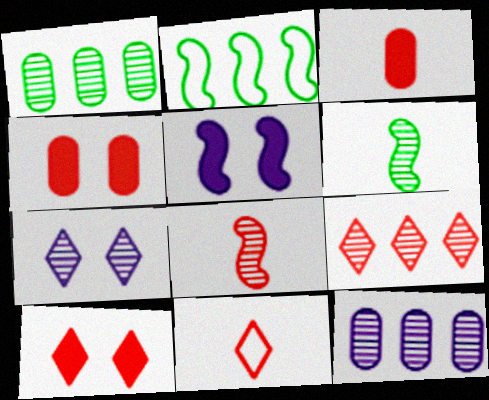[[1, 5, 11], 
[1, 7, 8], 
[2, 3, 7], 
[2, 5, 8], 
[3, 8, 11], 
[9, 10, 11]]